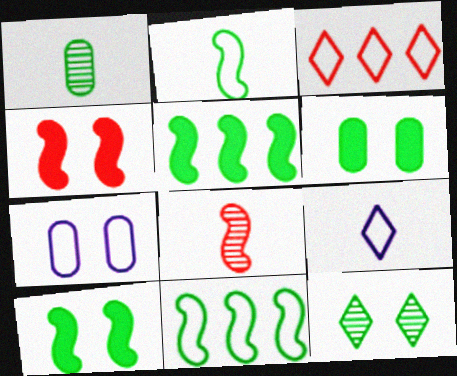[[2, 3, 7], 
[4, 7, 12]]